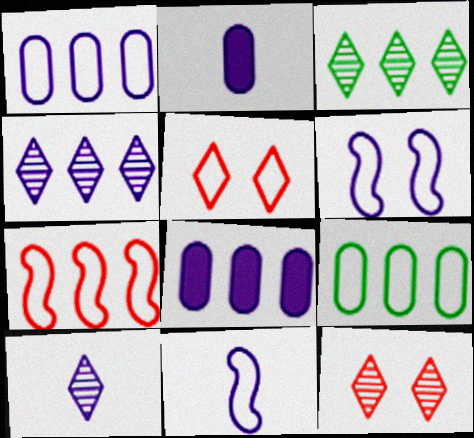[[2, 4, 6], 
[2, 10, 11], 
[3, 7, 8], 
[3, 10, 12], 
[5, 9, 11], 
[6, 8, 10]]